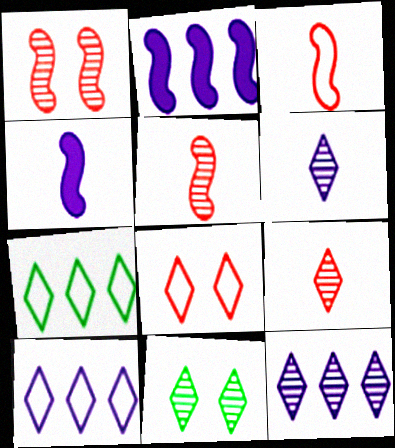[[9, 11, 12]]